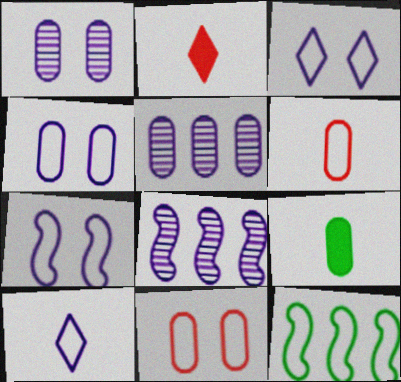[[1, 2, 12], 
[3, 4, 7], 
[3, 6, 12], 
[5, 9, 11], 
[10, 11, 12]]